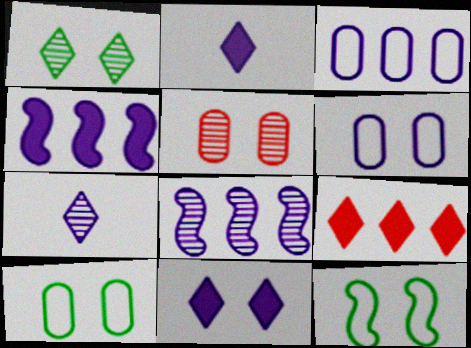[[2, 6, 8], 
[4, 6, 7], 
[5, 11, 12]]